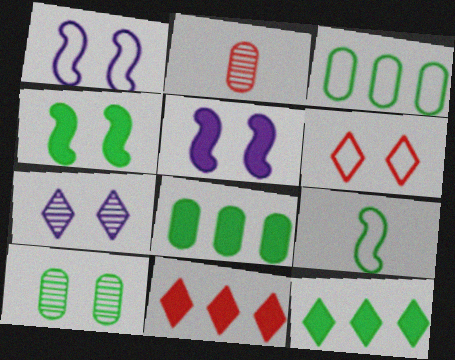[[1, 2, 12], 
[5, 6, 10], 
[9, 10, 12]]